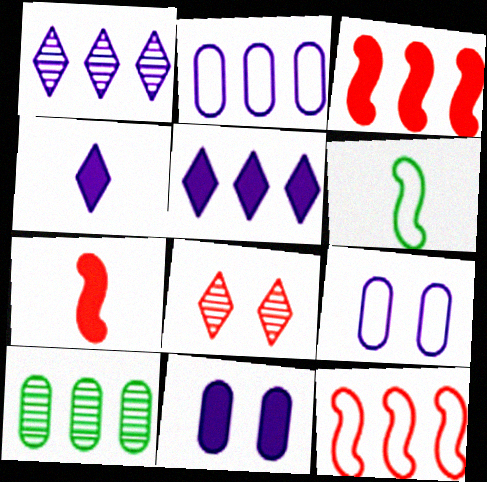[[5, 10, 12]]